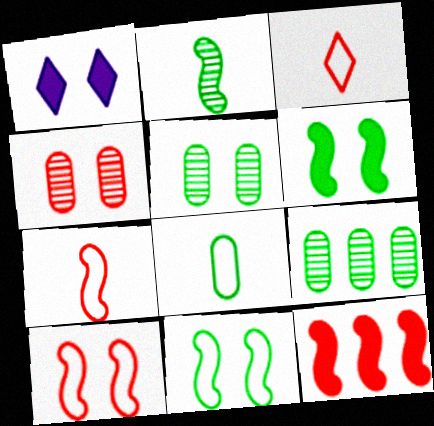[[1, 4, 11], 
[1, 5, 10], 
[1, 7, 9], 
[3, 4, 12]]